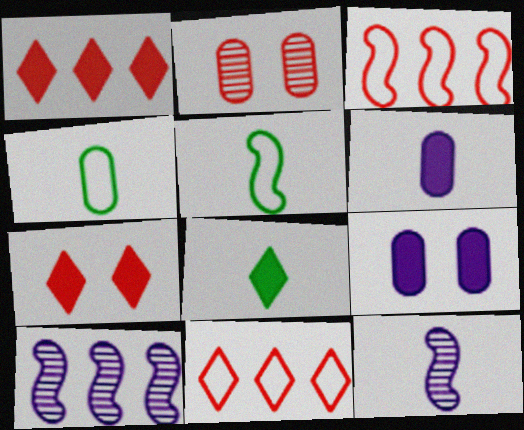[[4, 7, 10]]